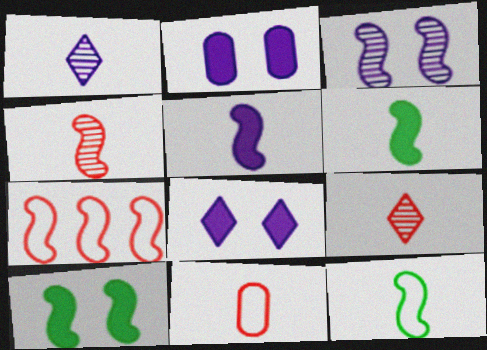[[1, 6, 11], 
[3, 6, 7], 
[4, 5, 12]]